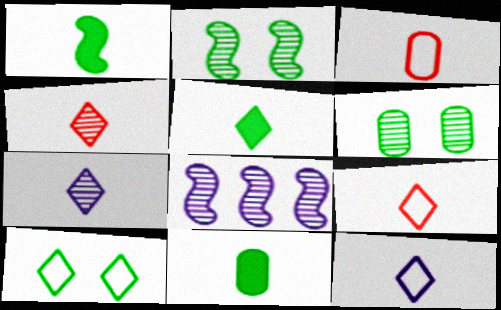[[1, 3, 7], 
[1, 5, 11], 
[4, 5, 12], 
[4, 6, 8], 
[5, 7, 9]]